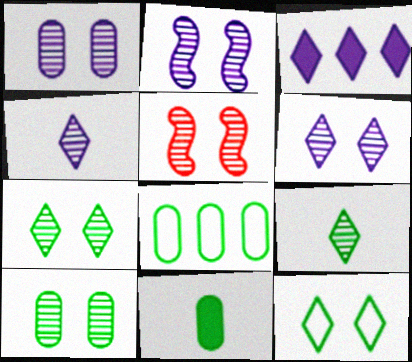[[1, 2, 6], 
[1, 5, 7], 
[5, 6, 10], 
[8, 10, 11]]